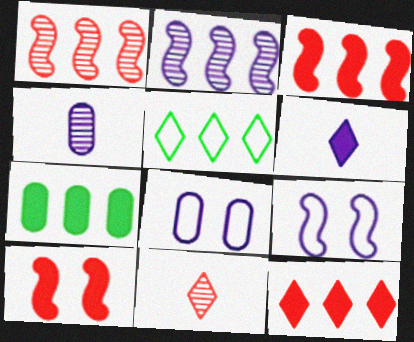[[2, 6, 8], 
[4, 5, 10], 
[6, 7, 10], 
[7, 9, 11]]